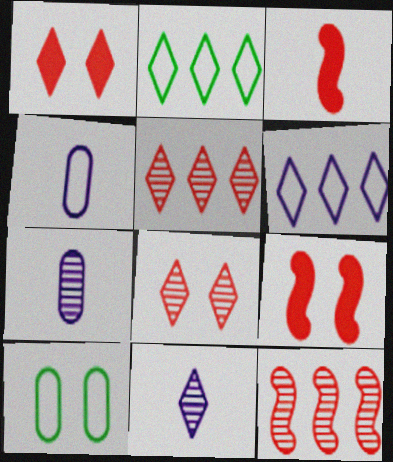[[1, 2, 11], 
[2, 7, 9]]